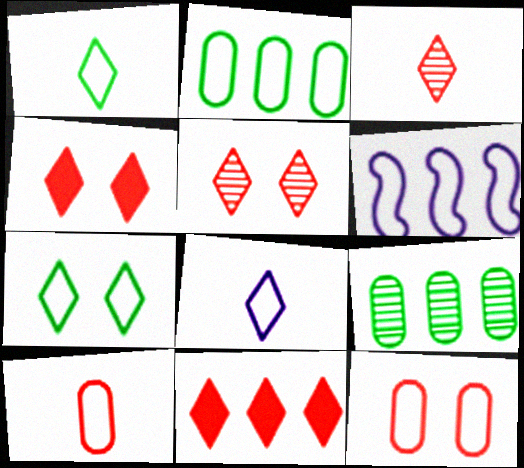[[1, 6, 12], 
[6, 7, 10], 
[6, 9, 11]]